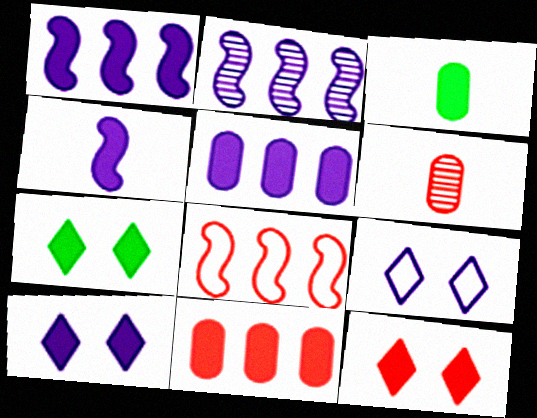[[1, 3, 12], 
[4, 5, 10], 
[4, 7, 11], 
[6, 8, 12], 
[7, 10, 12]]